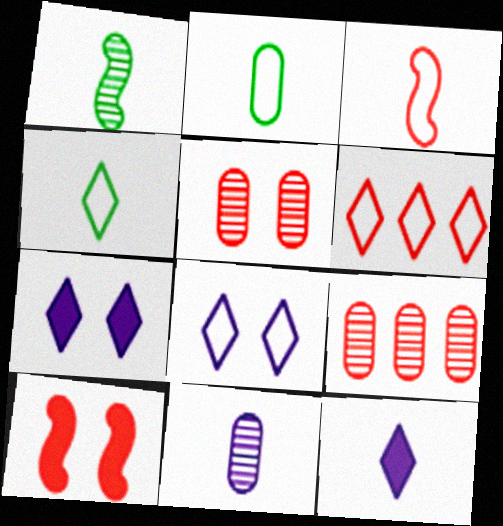[[4, 6, 8]]